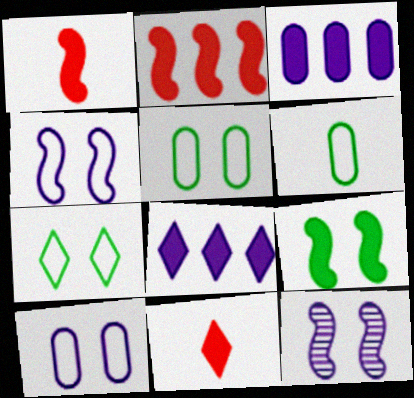[[3, 9, 11]]